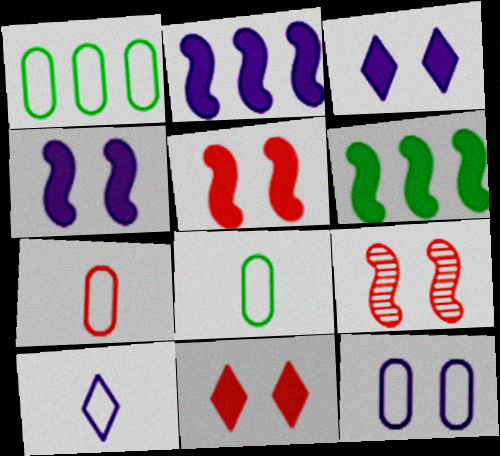[[1, 7, 12]]